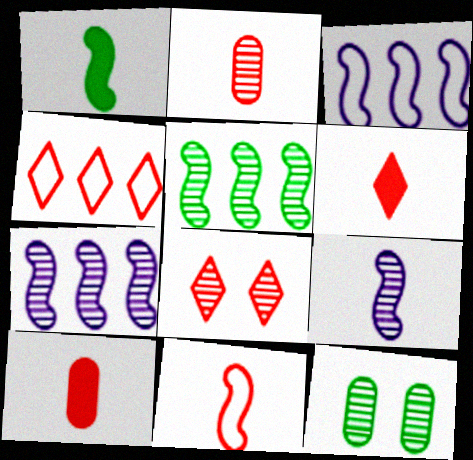[[1, 9, 11], 
[2, 6, 11], 
[3, 6, 12], 
[4, 6, 8]]